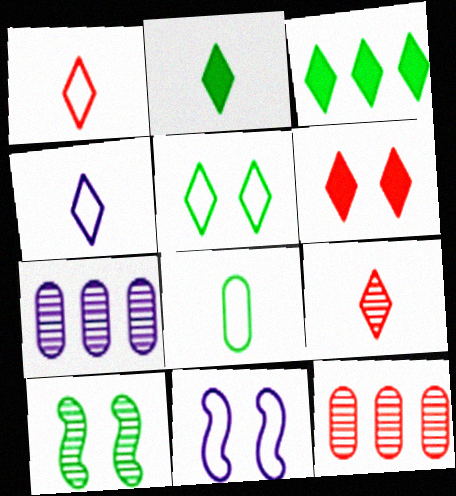[[2, 4, 9], 
[2, 11, 12], 
[3, 8, 10], 
[7, 9, 10]]